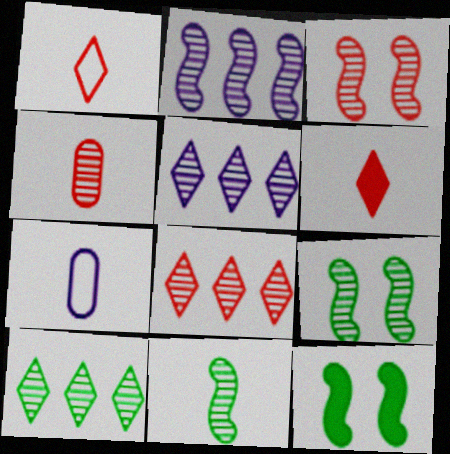[[2, 3, 11], 
[3, 4, 8], 
[4, 5, 9], 
[5, 8, 10], 
[6, 7, 11], 
[7, 8, 12]]